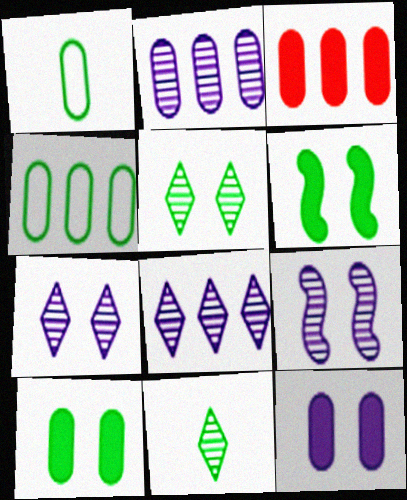[[2, 3, 4], 
[4, 6, 11]]